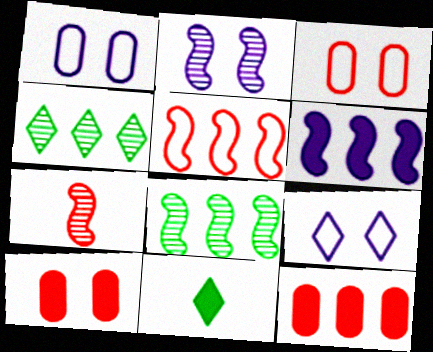[[2, 7, 8], 
[5, 6, 8], 
[6, 10, 11]]